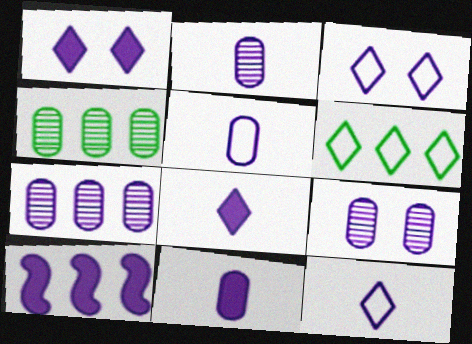[[1, 10, 11], 
[2, 3, 10], 
[2, 5, 11], 
[2, 7, 9], 
[9, 10, 12]]